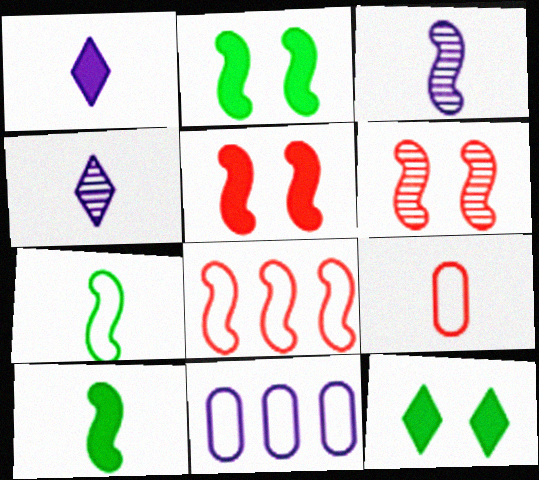[[2, 3, 8], 
[4, 9, 10]]